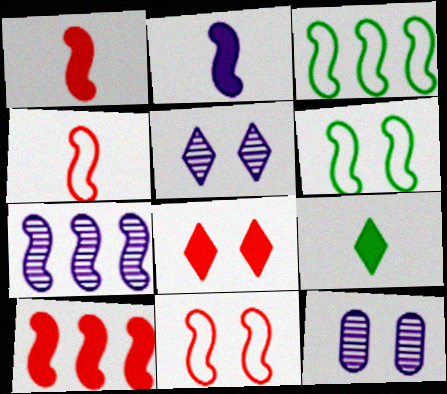[[1, 6, 7], 
[3, 7, 10], 
[6, 8, 12]]